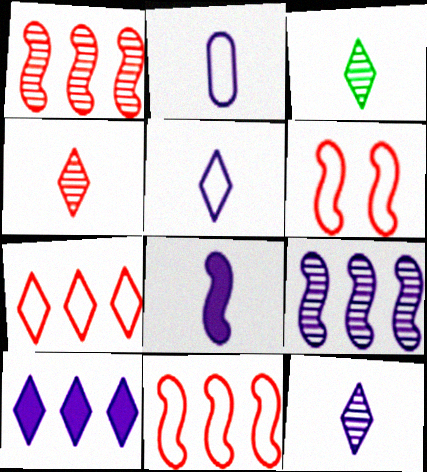[[2, 8, 12], 
[3, 4, 12]]